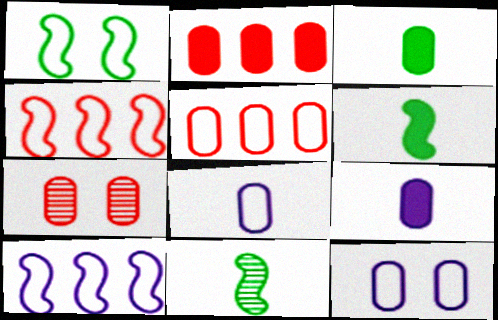[]